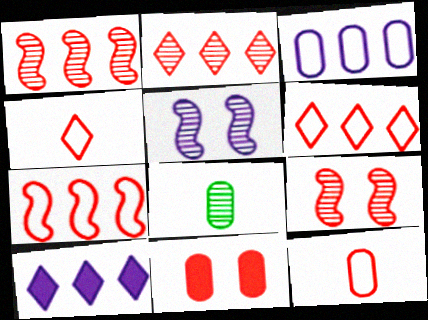[[1, 4, 11], 
[2, 5, 8], 
[3, 8, 11]]